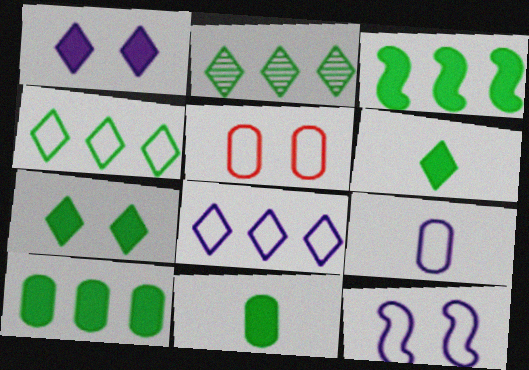[[3, 7, 11], 
[8, 9, 12]]